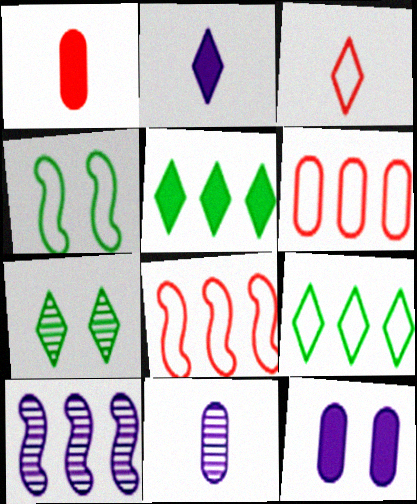[[5, 6, 10]]